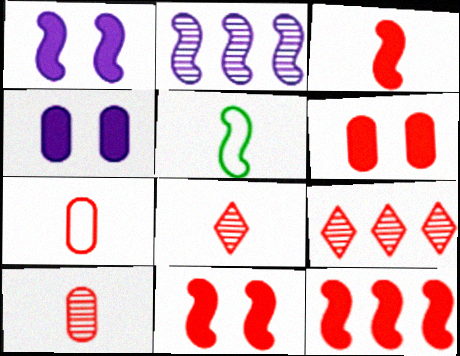[[2, 5, 11], 
[3, 7, 8], 
[3, 11, 12], 
[4, 5, 9], 
[7, 9, 11]]